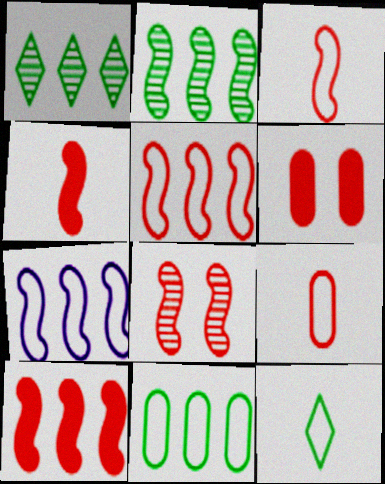[[2, 7, 10], 
[3, 8, 10], 
[4, 5, 8]]